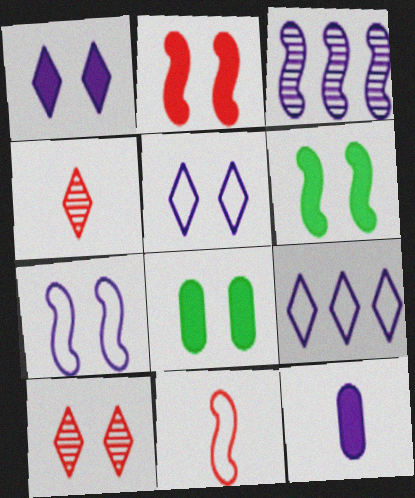[[1, 2, 8], 
[3, 5, 12], 
[3, 6, 11], 
[7, 8, 10]]